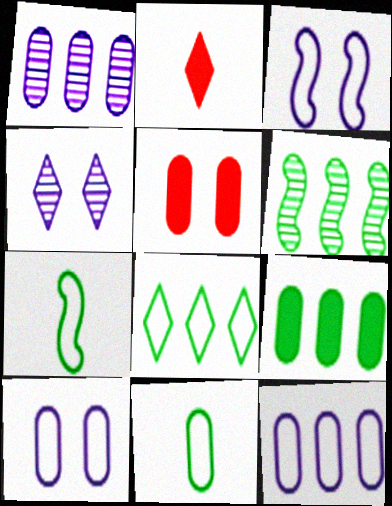[[1, 5, 11], 
[2, 4, 8], 
[2, 6, 10], 
[6, 8, 9]]